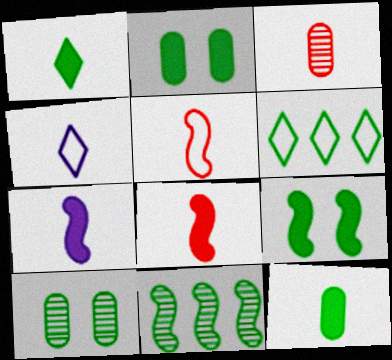[]